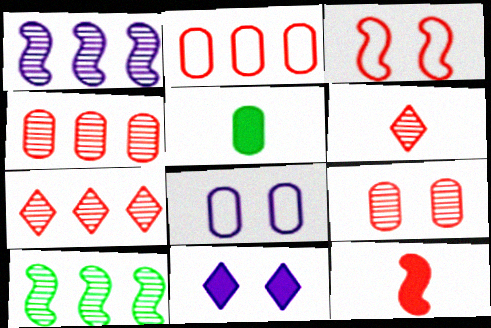[[4, 5, 8]]